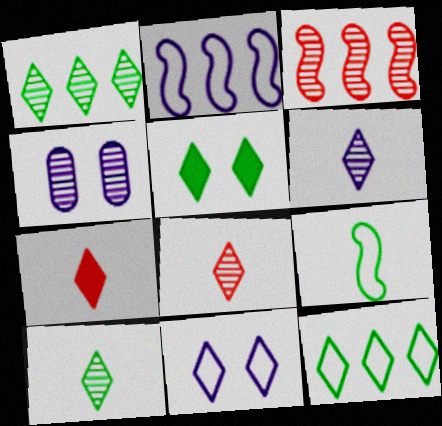[[1, 7, 11], 
[3, 4, 10], 
[5, 10, 12], 
[6, 8, 10]]